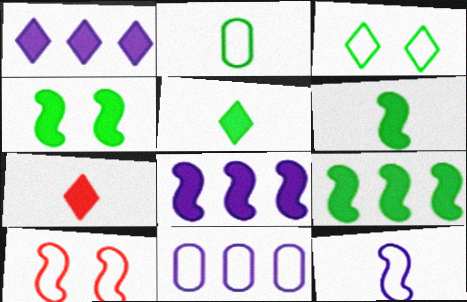[[4, 6, 9]]